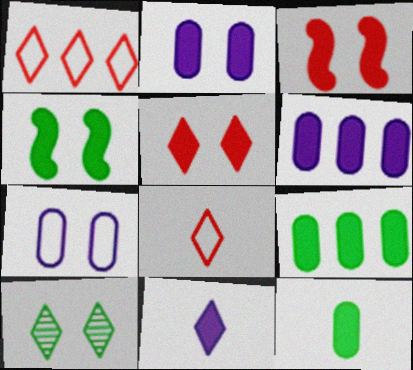[[1, 10, 11], 
[2, 4, 5], 
[3, 7, 10], 
[3, 9, 11]]